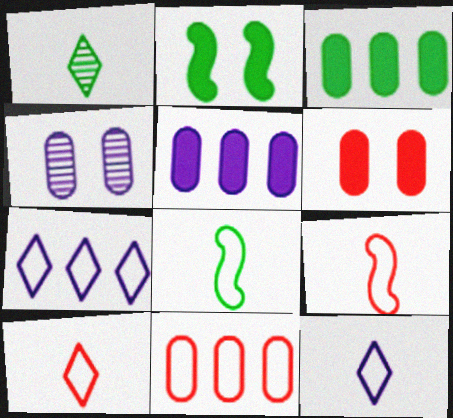[]